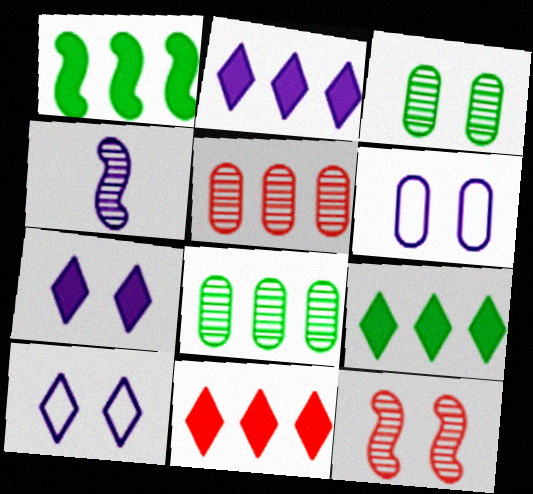[[2, 4, 6], 
[2, 9, 11]]